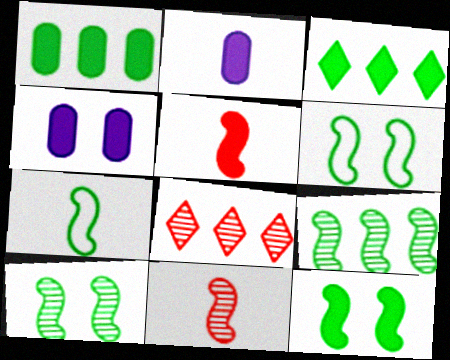[[2, 6, 8], 
[3, 4, 5], 
[4, 7, 8], 
[6, 10, 12], 
[7, 9, 12]]